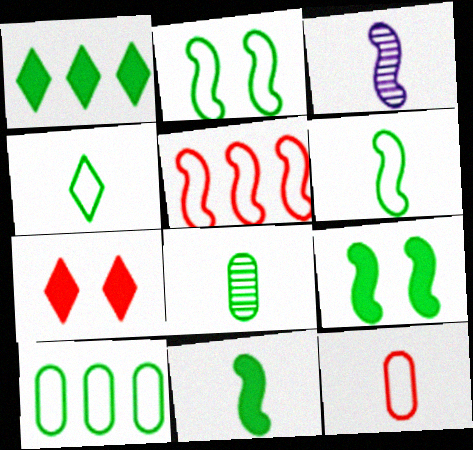[[1, 2, 8], 
[2, 4, 10], 
[3, 5, 9], 
[3, 7, 10], 
[4, 8, 11]]